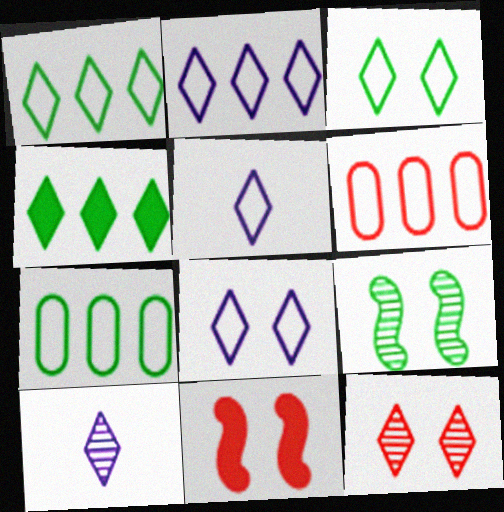[[2, 5, 8], 
[4, 5, 12], 
[7, 10, 11]]